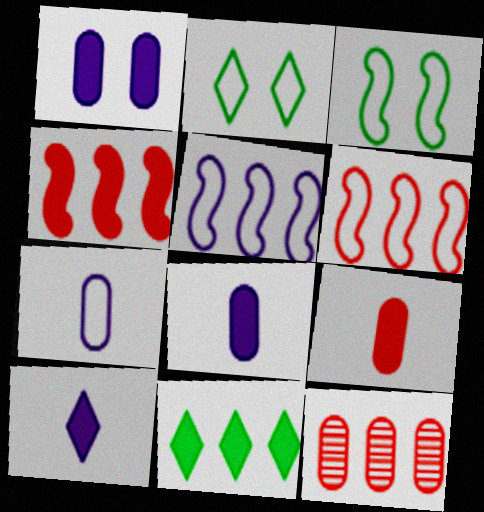[[2, 6, 7], 
[3, 10, 12], 
[5, 11, 12]]